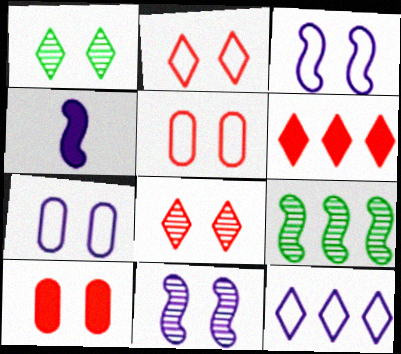[[1, 3, 10]]